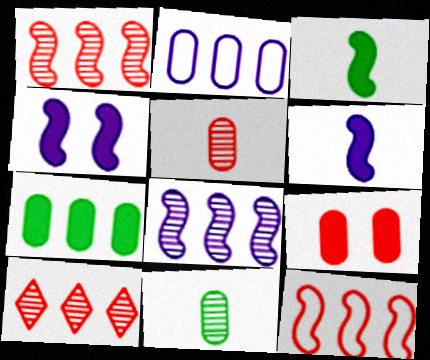[[2, 9, 11]]